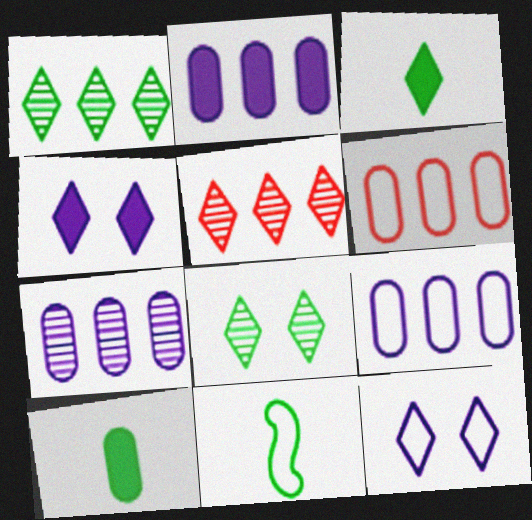[[2, 7, 9], 
[3, 5, 12], 
[6, 11, 12]]